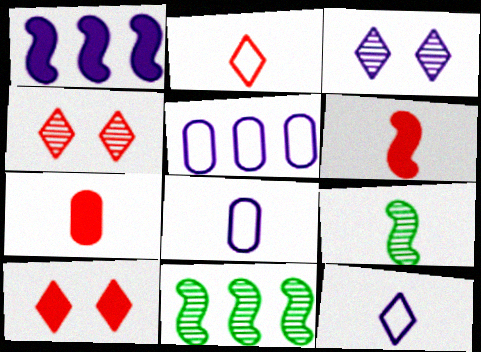[[1, 3, 8], 
[5, 9, 10], 
[7, 9, 12], 
[8, 10, 11]]